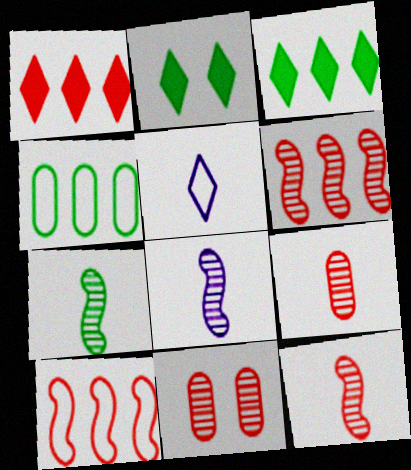[[2, 4, 7], 
[7, 8, 12]]